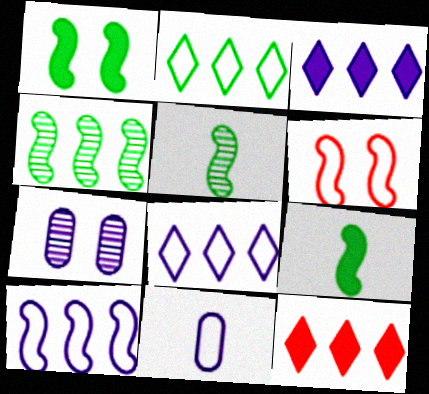[[2, 6, 11]]